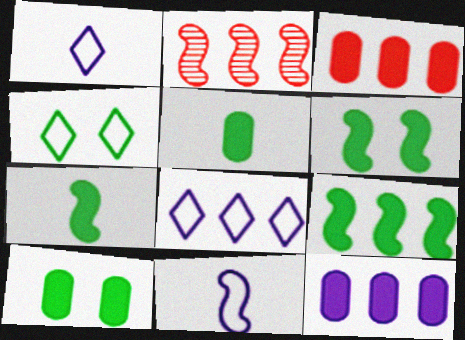[[1, 2, 10], 
[2, 6, 11], 
[6, 7, 9]]